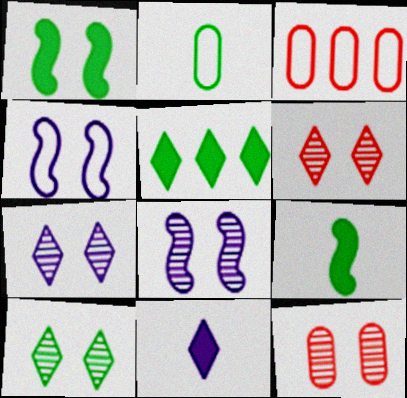[[3, 7, 9], 
[6, 7, 10], 
[8, 10, 12]]